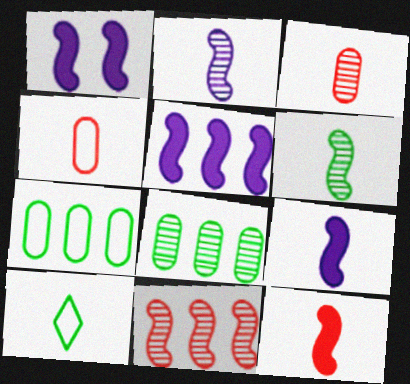[[1, 5, 9], 
[3, 9, 10]]